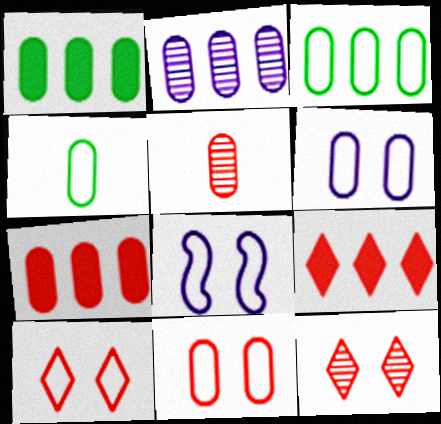[[1, 5, 6], 
[2, 3, 7], 
[5, 7, 11]]